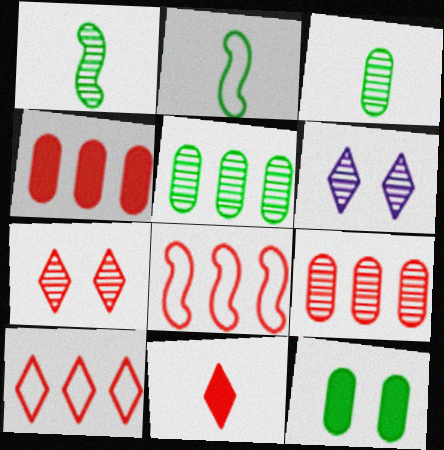[[1, 6, 9], 
[2, 4, 6], 
[7, 10, 11]]